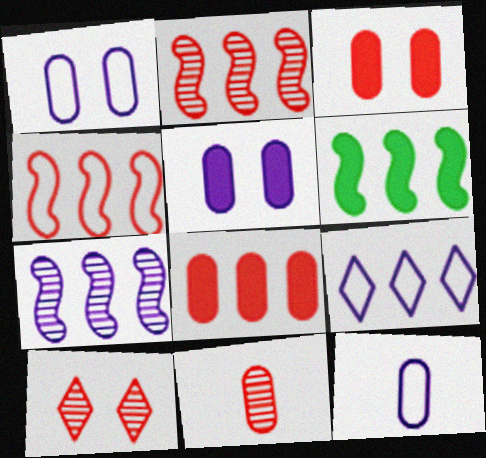[[2, 10, 11], 
[4, 6, 7], 
[6, 10, 12]]